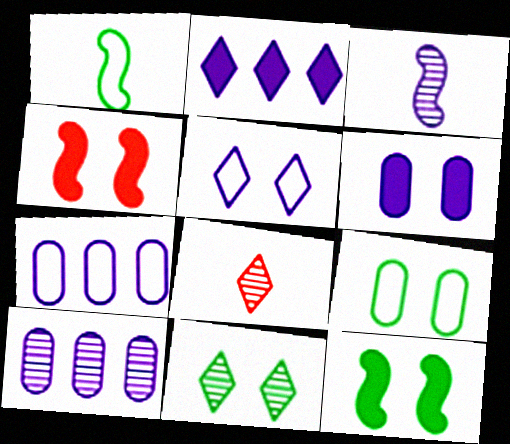[[7, 8, 12], 
[9, 11, 12]]